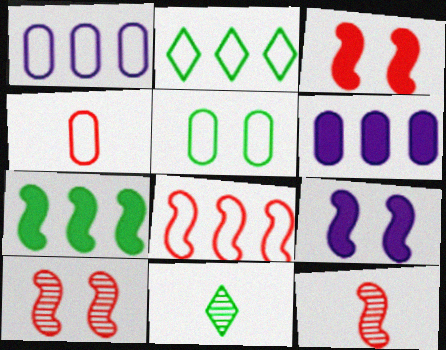[[1, 2, 8], 
[1, 3, 11], 
[1, 4, 5], 
[3, 8, 12], 
[5, 7, 11]]